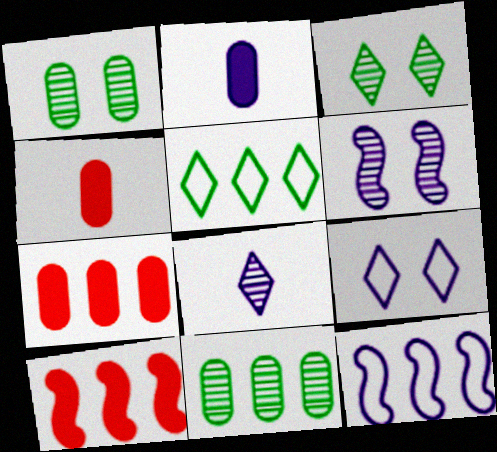[[3, 4, 12], 
[4, 5, 6]]